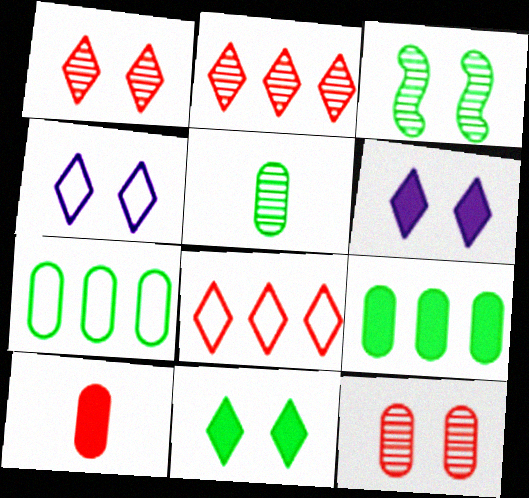[[1, 4, 11]]